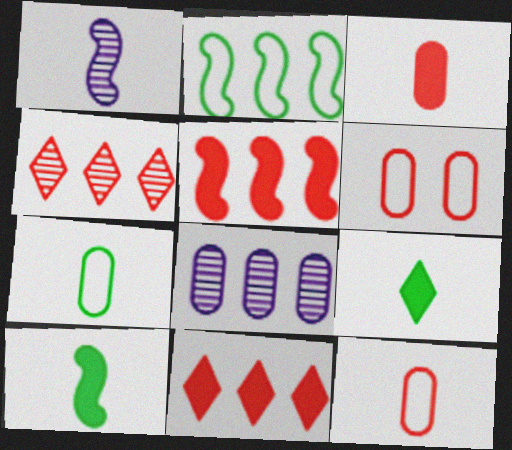[[1, 9, 12], 
[2, 8, 11]]